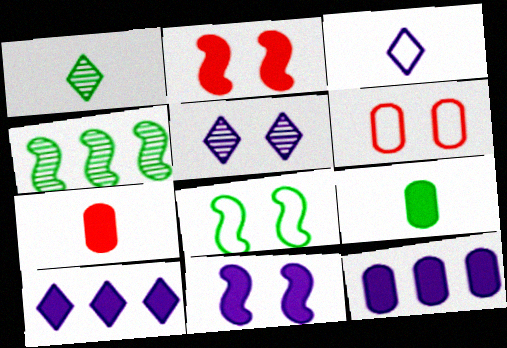[[2, 9, 10], 
[3, 5, 10]]